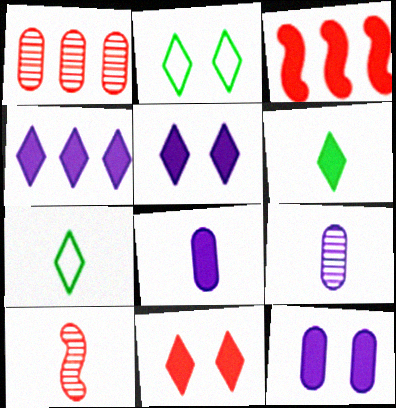[[2, 3, 9], 
[3, 6, 12], 
[4, 6, 11], 
[7, 8, 10]]